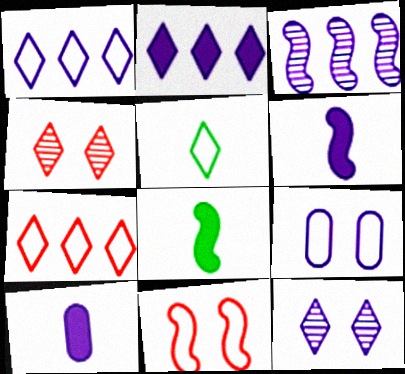[[2, 4, 5], 
[3, 8, 11]]